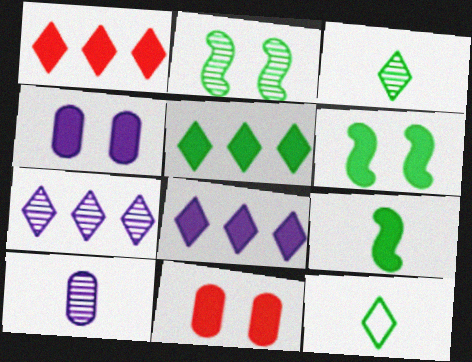[[1, 4, 9], 
[1, 5, 8], 
[8, 9, 11]]